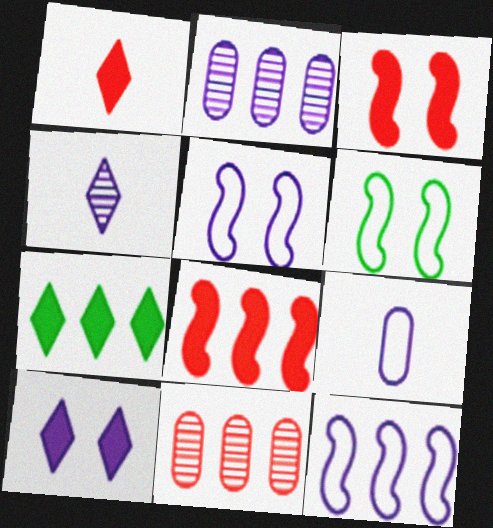[[1, 2, 6], 
[1, 7, 10], 
[7, 11, 12]]